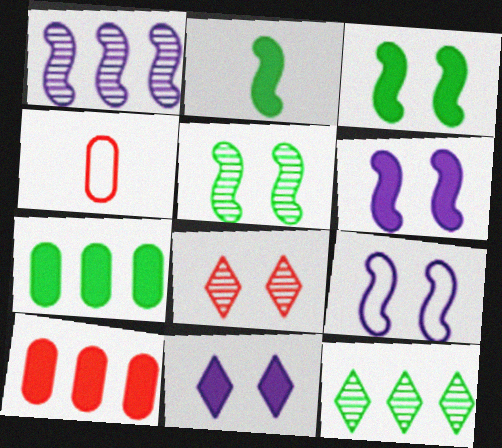[[2, 10, 11], 
[4, 6, 12]]